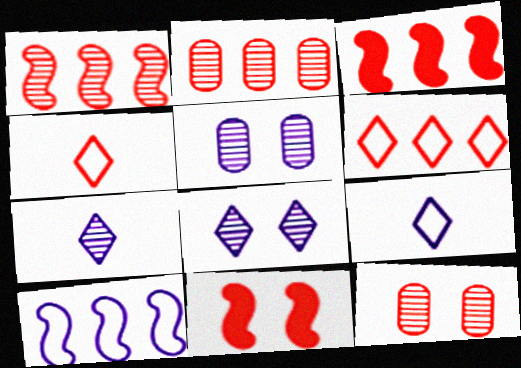[[2, 3, 6], 
[2, 4, 11], 
[3, 4, 12]]